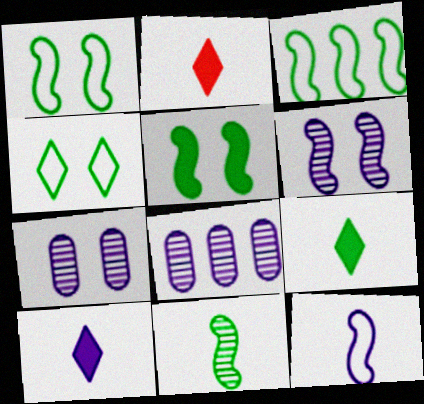[[1, 2, 8], 
[2, 3, 7], 
[2, 9, 10], 
[3, 5, 11]]